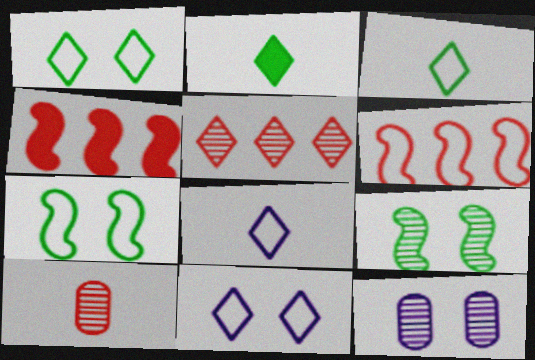[[2, 5, 11], 
[2, 6, 12], 
[3, 4, 12]]